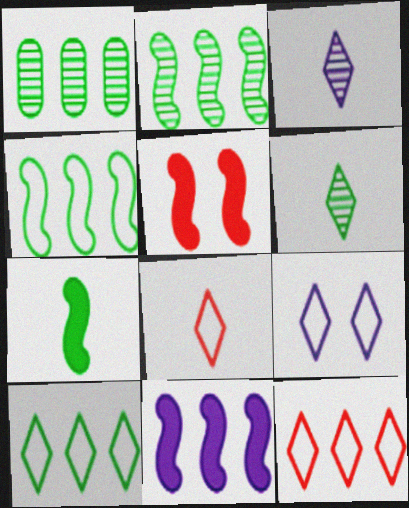[[1, 11, 12], 
[5, 7, 11], 
[8, 9, 10]]